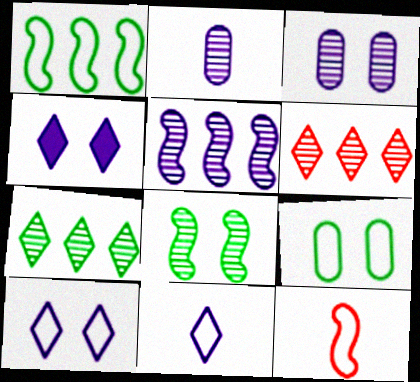[[2, 6, 8]]